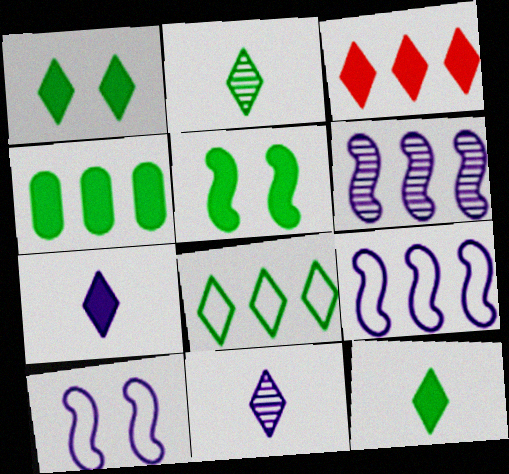[[1, 2, 8], 
[1, 3, 7], 
[4, 5, 12]]